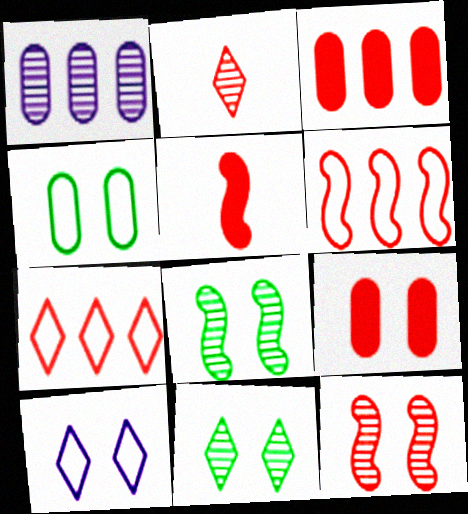[[1, 2, 8], 
[2, 6, 9], 
[5, 6, 12], 
[8, 9, 10]]